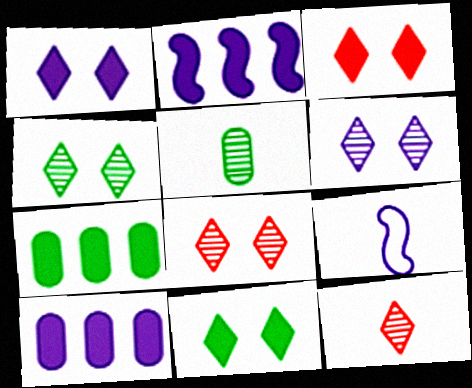[[1, 3, 11], 
[4, 6, 8], 
[6, 9, 10], 
[7, 8, 9]]